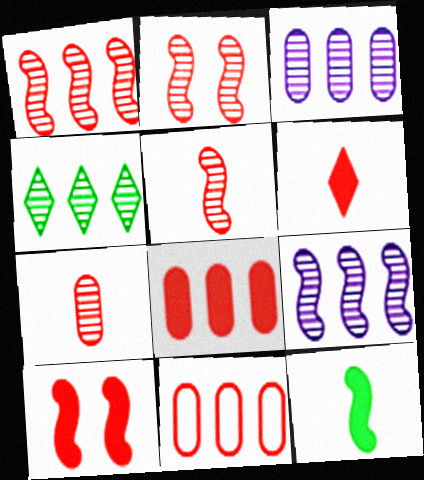[[1, 2, 5], 
[1, 3, 4], 
[2, 6, 11], 
[6, 8, 10]]